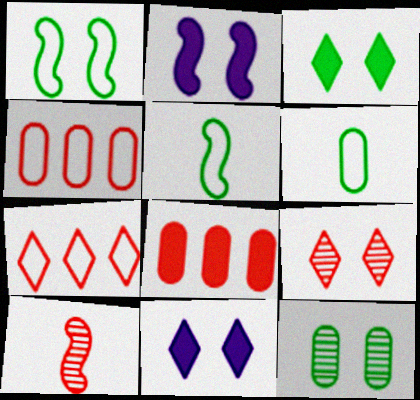[[1, 3, 12]]